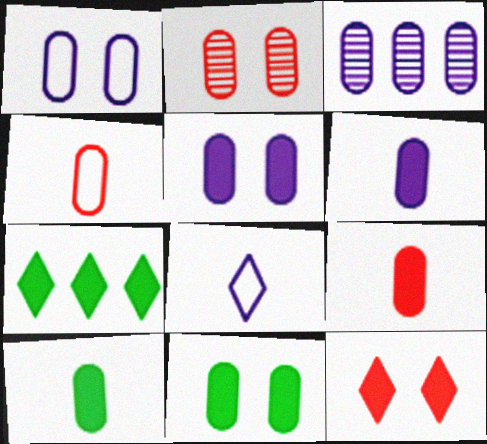[[1, 2, 11], 
[1, 3, 6], 
[3, 4, 11], 
[6, 9, 10]]